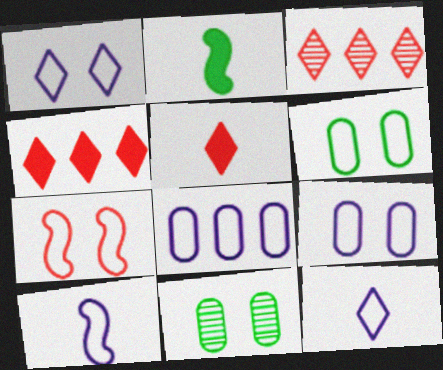[[1, 6, 7], 
[1, 8, 10], 
[2, 3, 9], 
[4, 10, 11]]